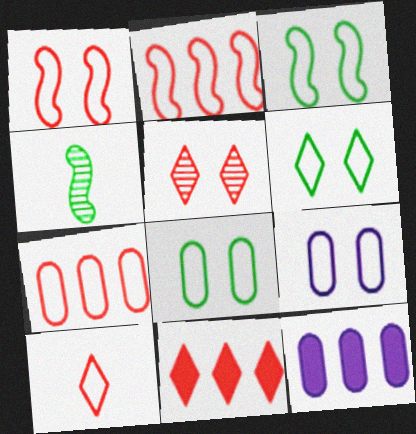[[1, 6, 9], 
[1, 7, 10], 
[3, 6, 8], 
[4, 9, 11], 
[5, 10, 11]]